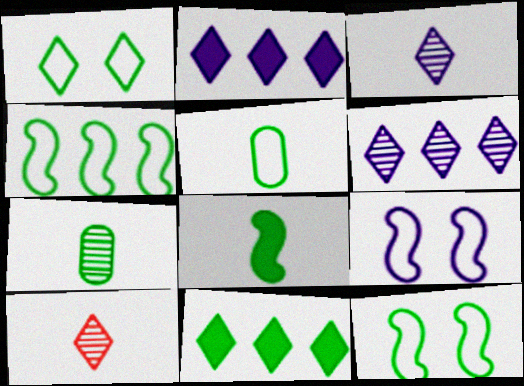[[1, 2, 10], 
[1, 4, 5], 
[7, 11, 12]]